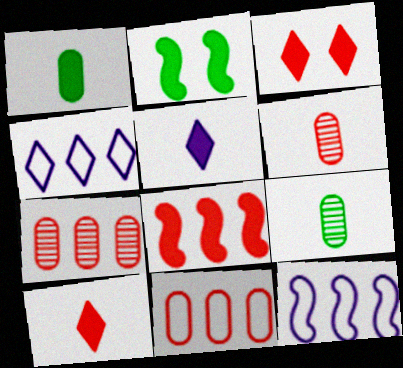[[2, 4, 6], 
[3, 9, 12]]